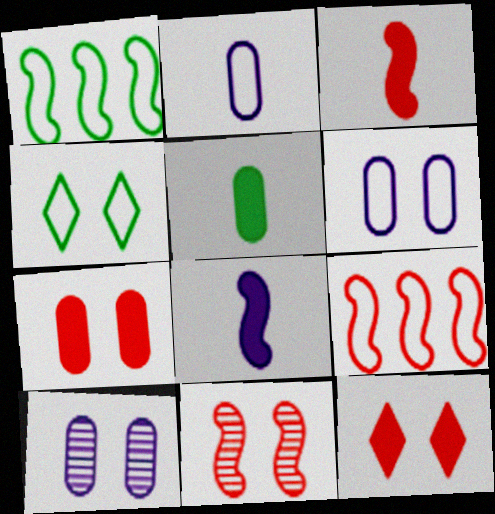[[1, 8, 11], 
[2, 4, 9], 
[3, 9, 11]]